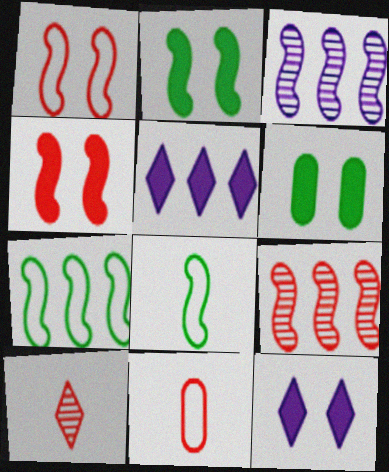[[3, 4, 8], 
[4, 6, 12]]